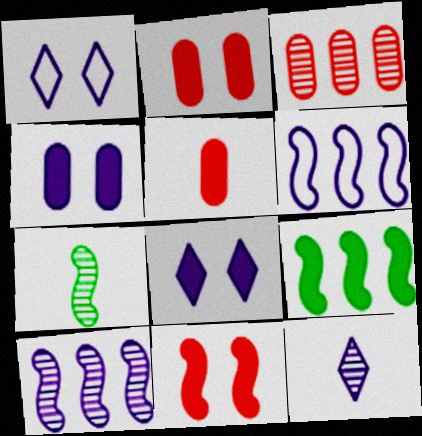[[4, 6, 12], 
[5, 8, 9], 
[6, 7, 11]]